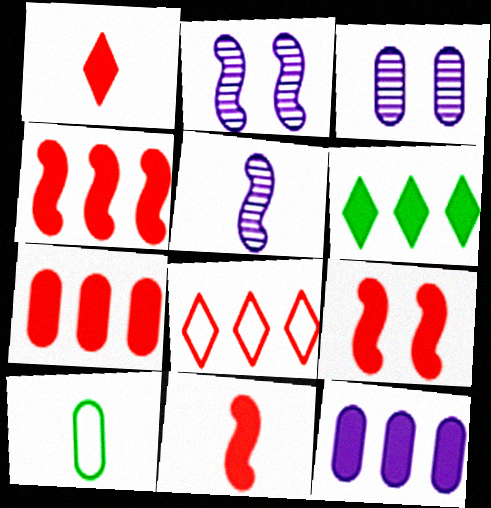[[1, 5, 10], 
[1, 7, 9], 
[3, 7, 10], 
[4, 6, 12], 
[4, 9, 11]]